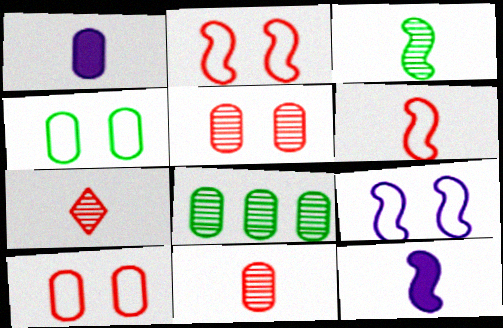[[1, 8, 10], 
[3, 6, 12]]